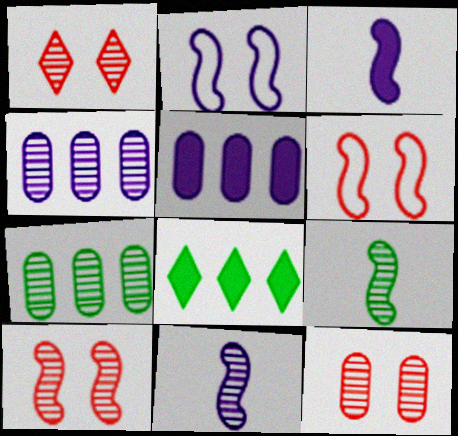[[1, 4, 9], 
[1, 7, 11], 
[1, 10, 12]]